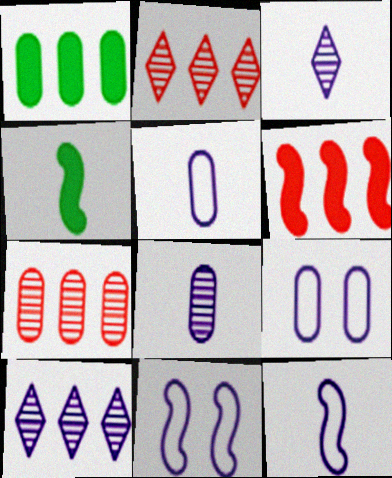[[2, 4, 9]]